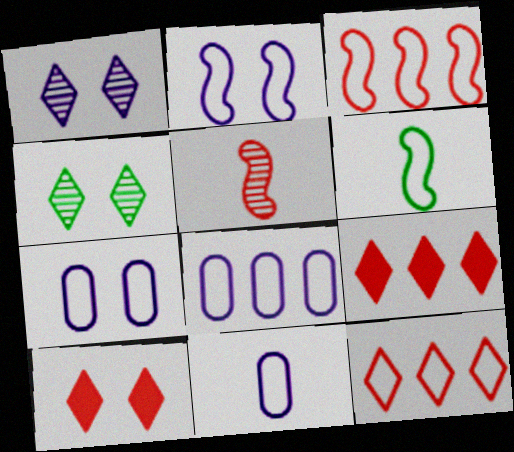[[2, 3, 6], 
[6, 7, 12], 
[7, 8, 11]]